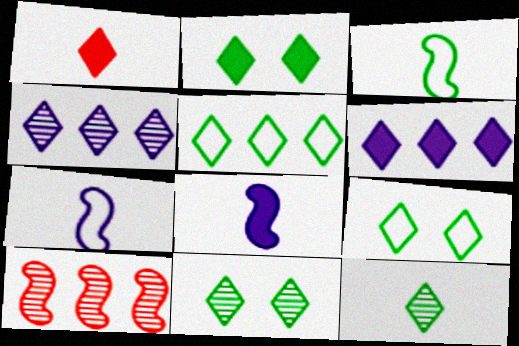[[1, 2, 6], 
[1, 4, 9], 
[2, 5, 12], 
[2, 9, 11]]